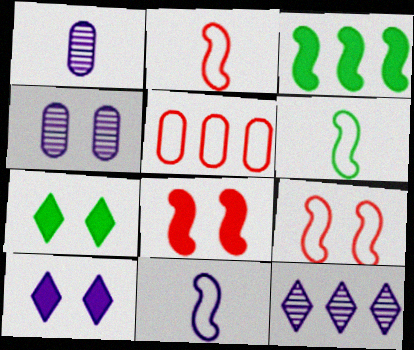[[2, 6, 11], 
[3, 5, 12], 
[4, 7, 9]]